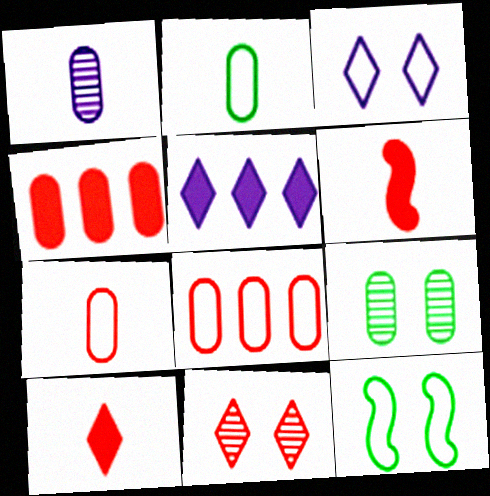[[6, 8, 11]]